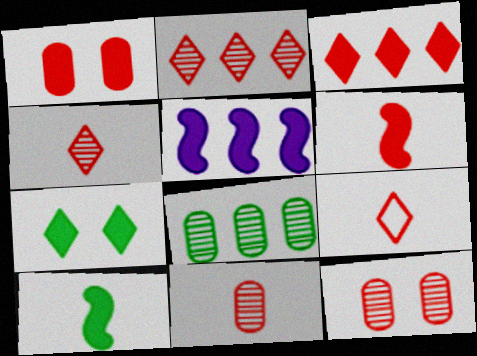[[1, 3, 6], 
[6, 9, 11]]